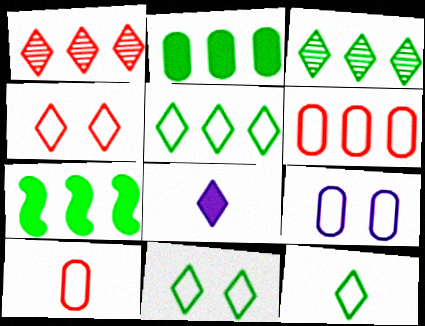[[1, 8, 11], 
[3, 4, 8], 
[5, 11, 12]]